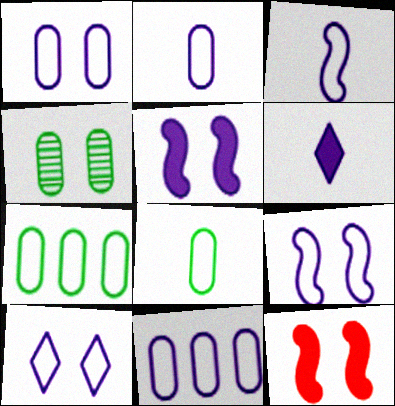[[1, 2, 11], 
[1, 9, 10], 
[3, 10, 11], 
[4, 10, 12]]